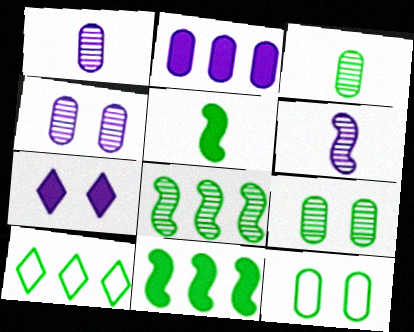[[5, 9, 10]]